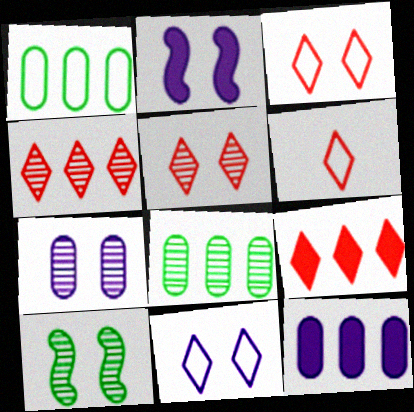[[2, 6, 8], 
[2, 7, 11], 
[5, 6, 9], 
[5, 7, 10], 
[6, 10, 12]]